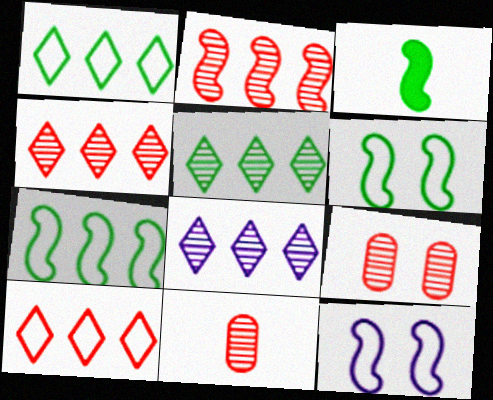[[2, 3, 12], 
[4, 5, 8]]